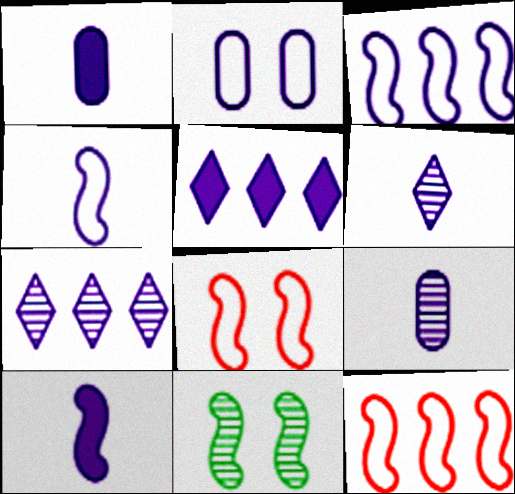[[1, 4, 6], 
[2, 7, 10], 
[10, 11, 12]]